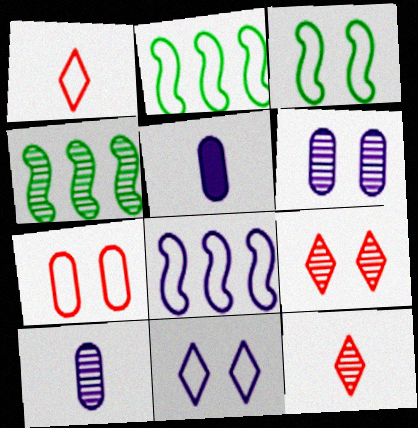[[2, 5, 9], 
[3, 7, 11], 
[4, 6, 12], 
[4, 9, 10]]